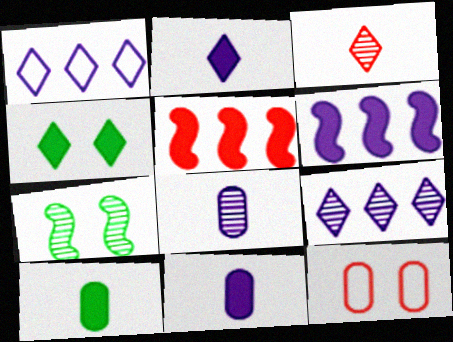[[1, 3, 4], 
[3, 5, 12], 
[4, 5, 11]]